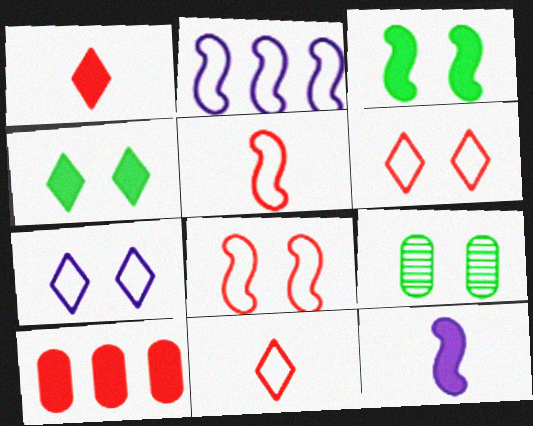[[1, 2, 9], 
[4, 10, 12]]